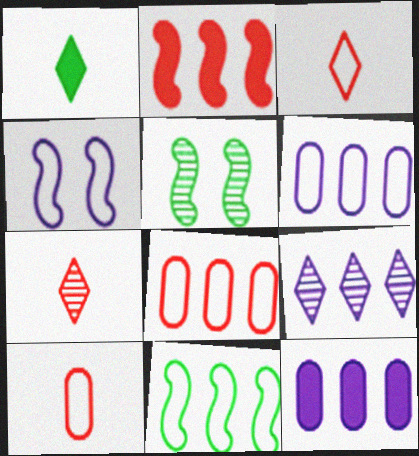[[3, 5, 12]]